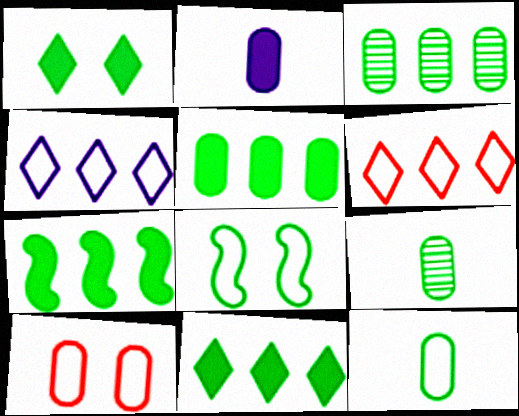[[2, 3, 10], 
[5, 7, 11], 
[8, 9, 11]]